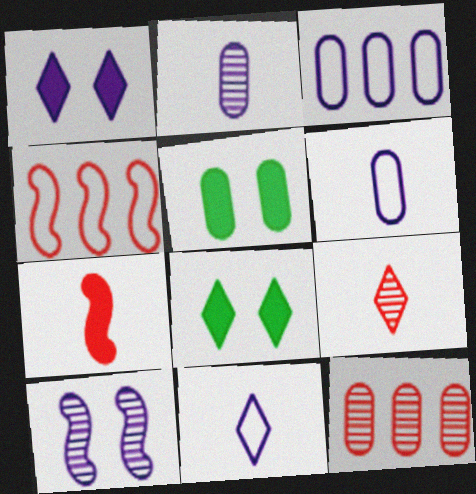[[2, 4, 8], 
[5, 6, 12]]